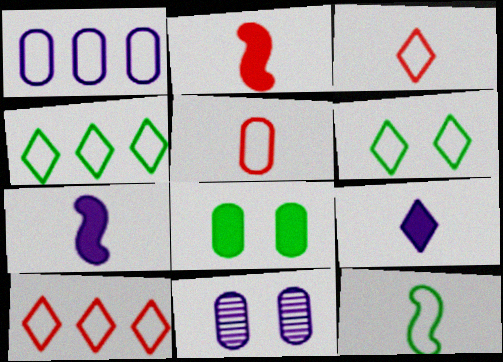[[2, 4, 11]]